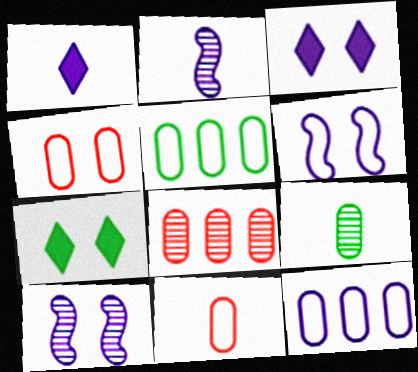[[1, 10, 12], 
[2, 3, 12], 
[4, 7, 10]]